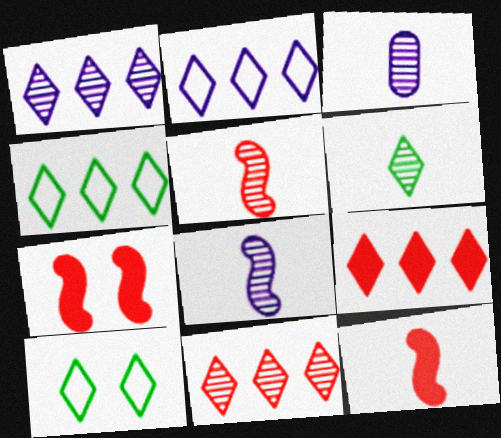[[1, 4, 9], 
[3, 4, 7], 
[3, 5, 6]]